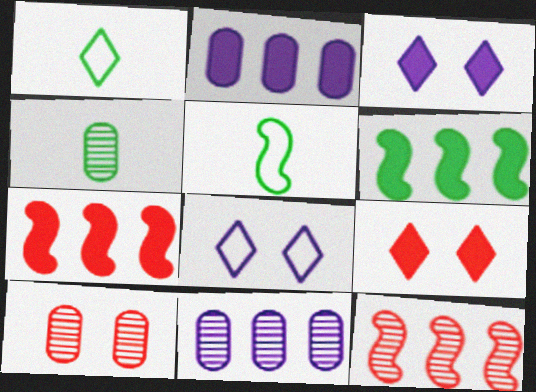[[4, 7, 8], 
[4, 10, 11], 
[5, 9, 11]]